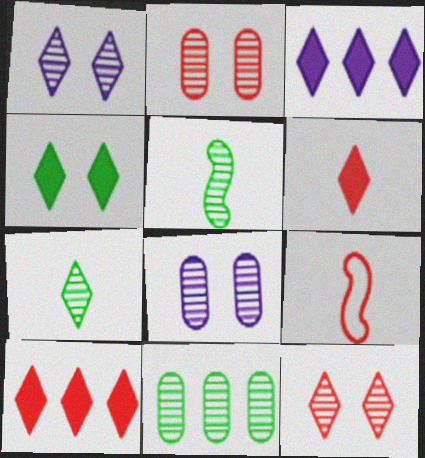[[2, 9, 10], 
[3, 4, 6]]